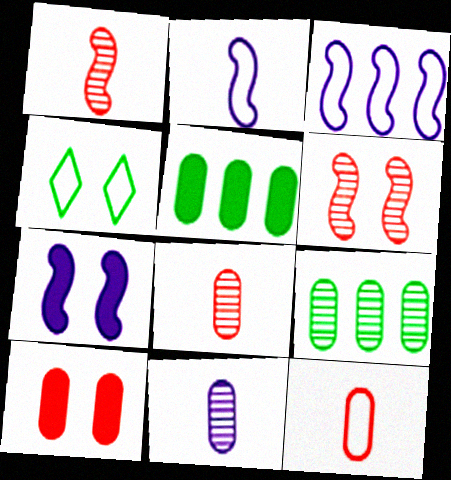[[3, 4, 12]]